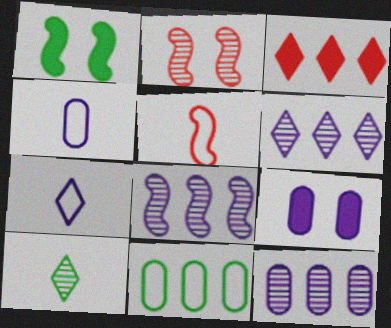[[1, 5, 8], 
[1, 10, 11], 
[2, 10, 12], 
[3, 8, 11], 
[4, 9, 12], 
[6, 8, 12], 
[7, 8, 9]]